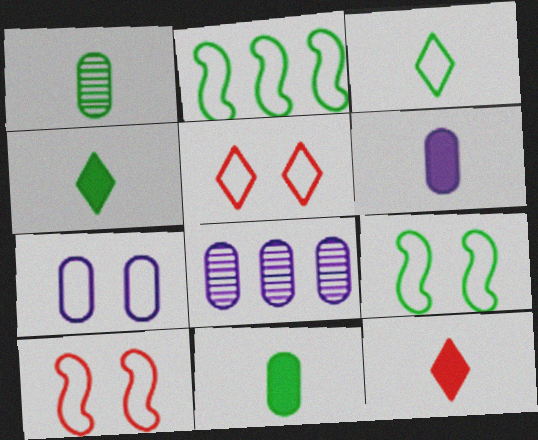[[4, 8, 10], 
[5, 7, 9], 
[6, 7, 8], 
[8, 9, 12]]